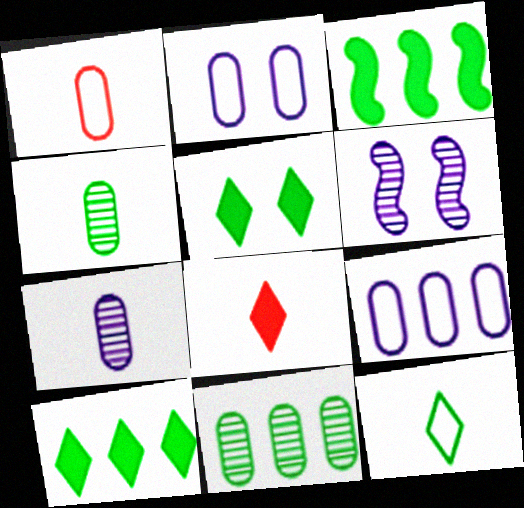[[1, 6, 10]]